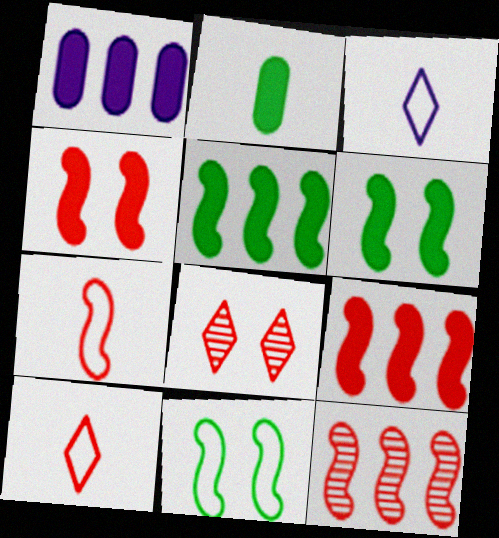[[4, 7, 12]]